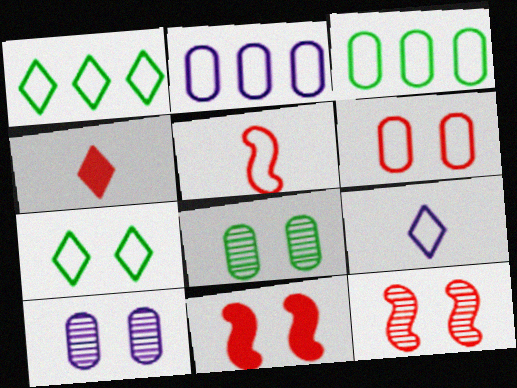[[2, 5, 7], 
[7, 10, 11]]